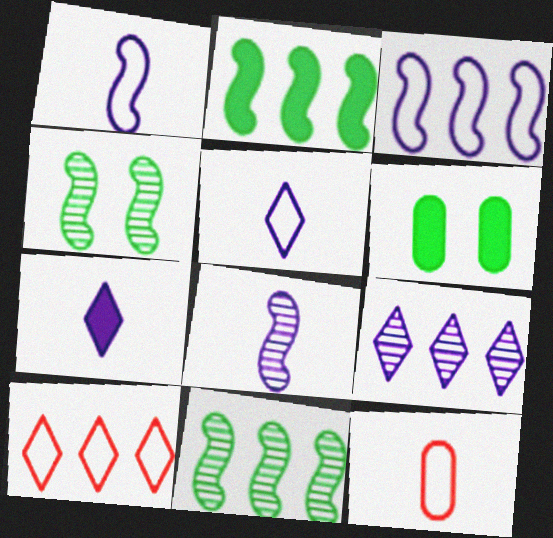[[6, 8, 10]]